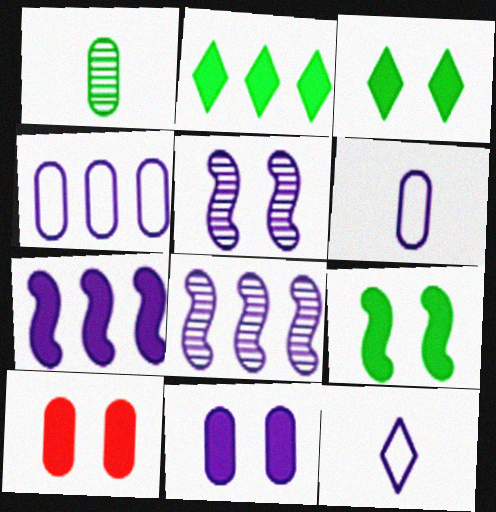[[1, 4, 10], 
[8, 11, 12]]